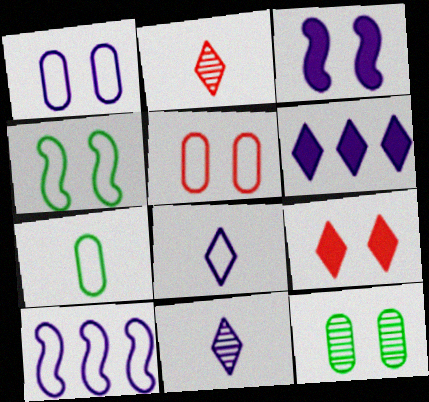[[1, 8, 10]]